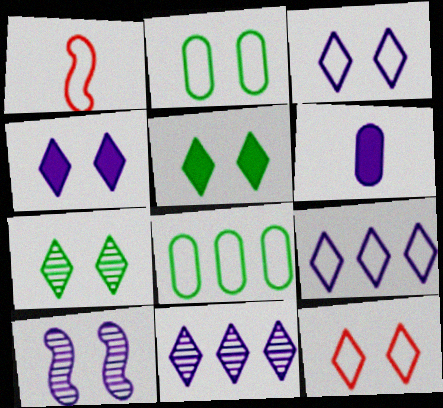[[1, 2, 9], 
[1, 3, 8], 
[4, 7, 12], 
[6, 9, 10]]